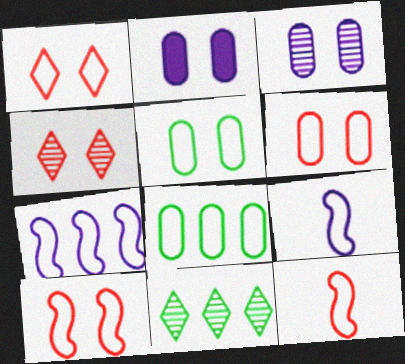[[1, 6, 10], 
[1, 8, 9], 
[2, 11, 12]]